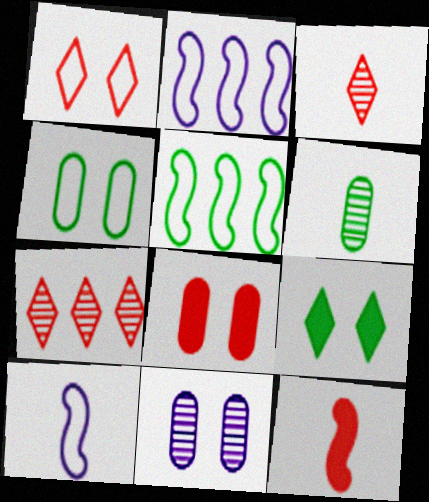[[4, 8, 11], 
[5, 6, 9]]